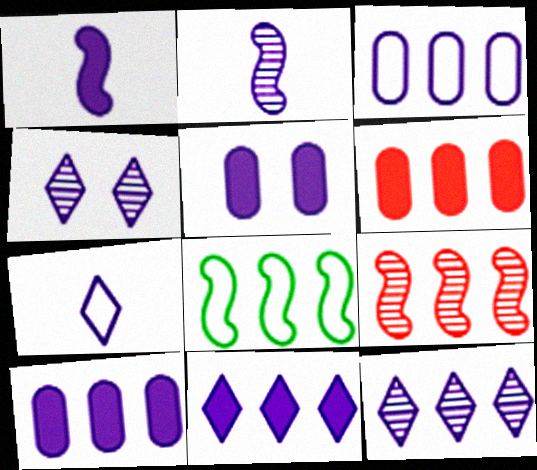[[1, 3, 4], 
[1, 5, 11], 
[4, 7, 11], 
[6, 8, 12]]